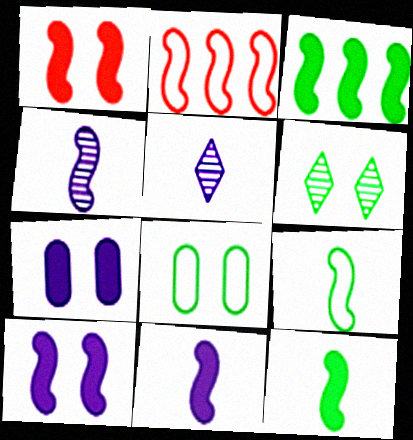[[1, 3, 11]]